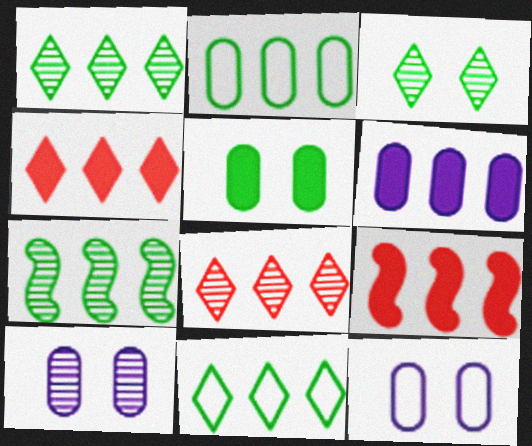[]